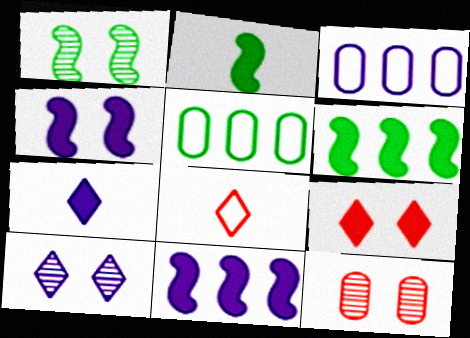[[1, 10, 12]]